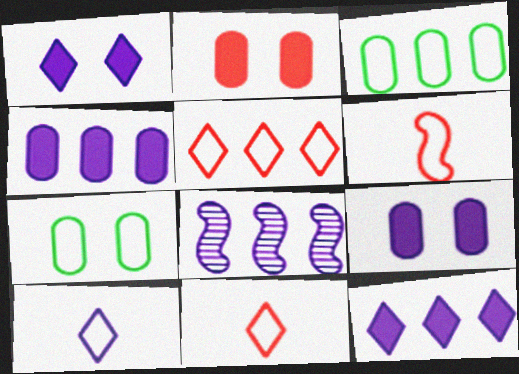[[8, 9, 10]]